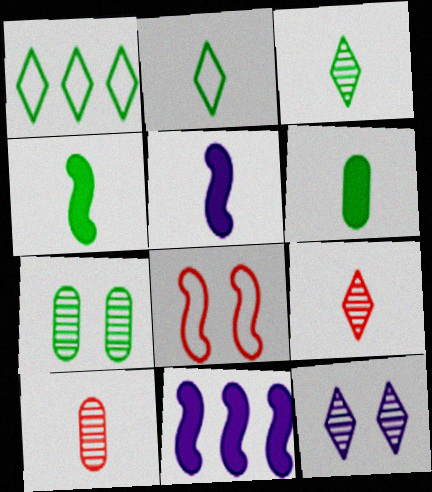[[1, 4, 7], 
[2, 5, 10]]